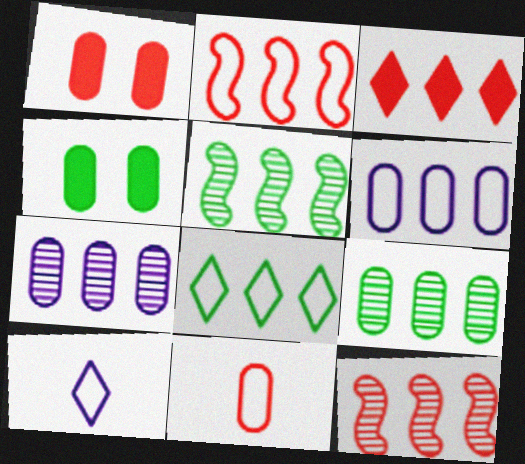[[1, 5, 10], 
[2, 6, 8], 
[3, 5, 6], 
[4, 7, 11], 
[4, 10, 12]]